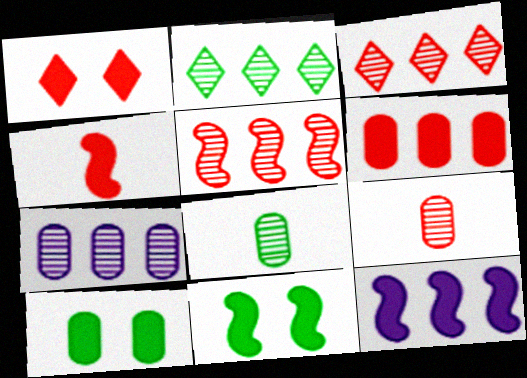[[1, 4, 6], 
[2, 5, 7], 
[4, 11, 12]]